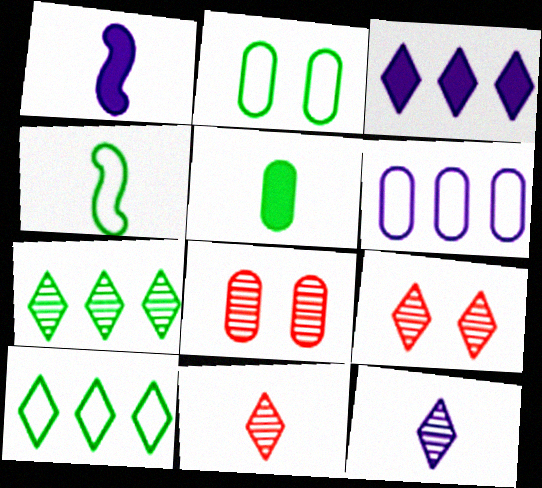[[1, 8, 10], 
[2, 4, 10], 
[3, 4, 8], 
[5, 6, 8], 
[7, 9, 12]]